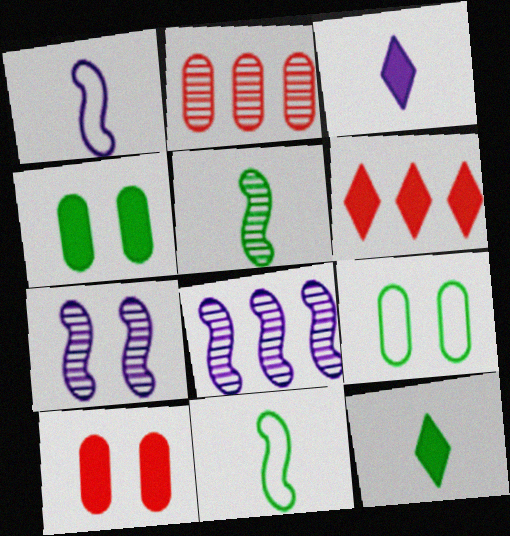[]